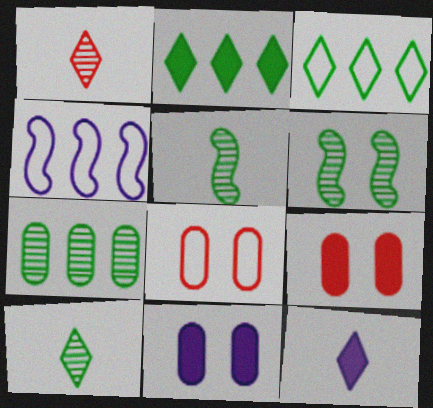[[4, 9, 10], 
[6, 7, 10]]